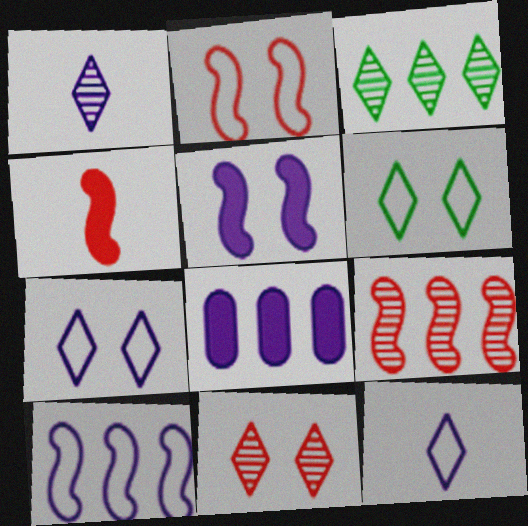[[1, 3, 11], 
[2, 4, 9]]